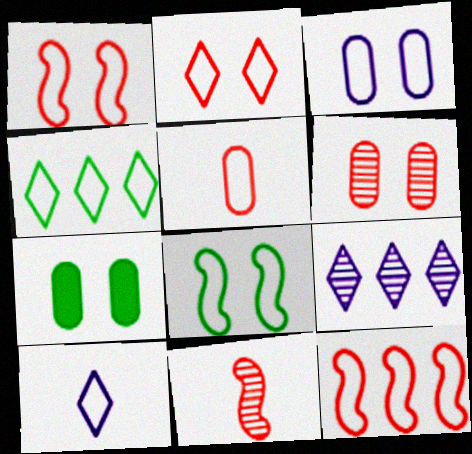[[2, 3, 8], 
[2, 4, 10], 
[2, 5, 12], 
[3, 6, 7]]